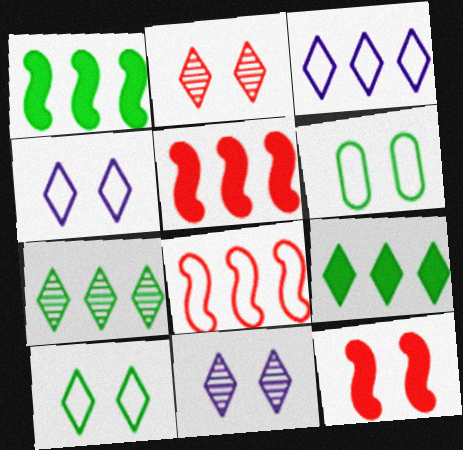[[6, 11, 12]]